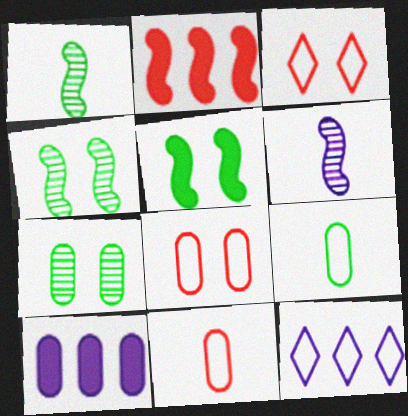[[1, 3, 10], 
[7, 10, 11]]